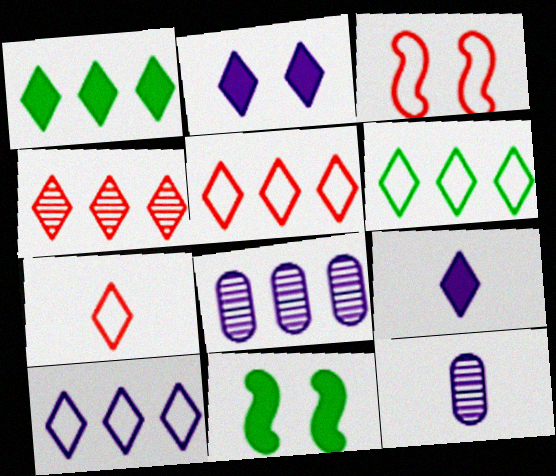[[1, 3, 12], 
[1, 4, 10], 
[5, 6, 10], 
[5, 11, 12], 
[7, 8, 11]]